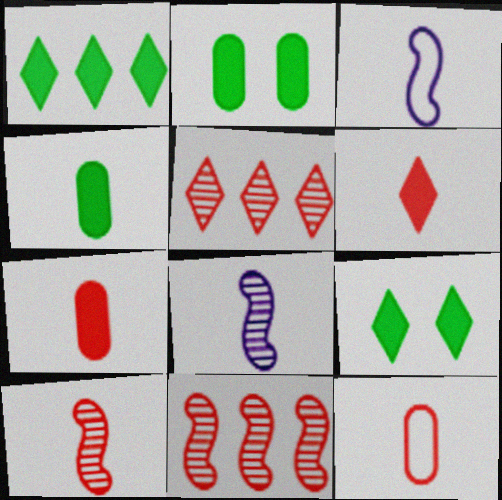[[2, 3, 5], 
[6, 10, 12]]